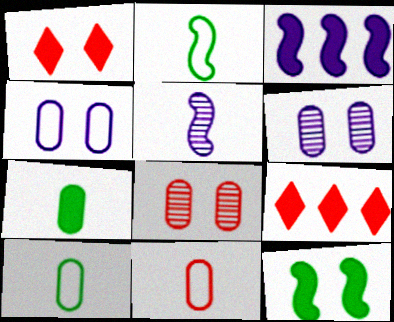[[1, 3, 7], 
[2, 6, 9]]